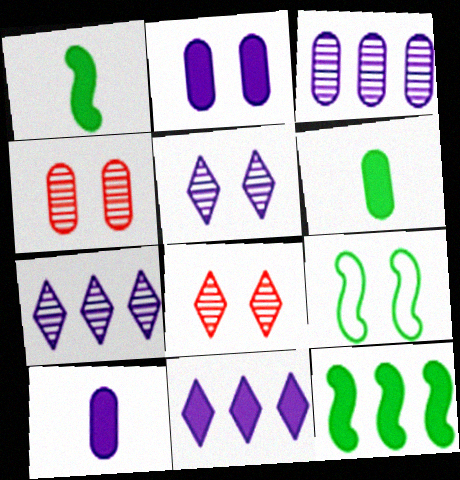[[2, 8, 9]]